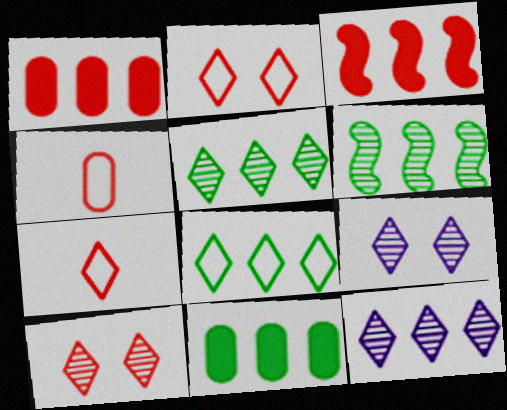[[3, 4, 10], 
[6, 8, 11]]